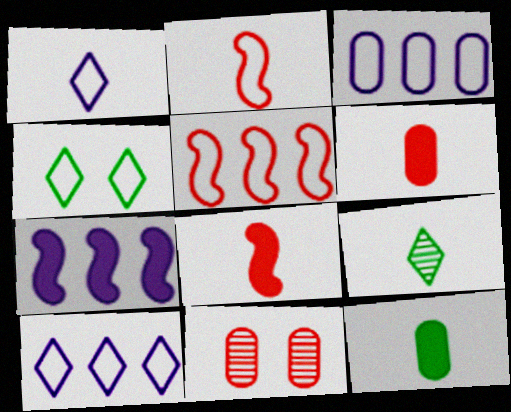[[2, 3, 4], 
[3, 11, 12]]